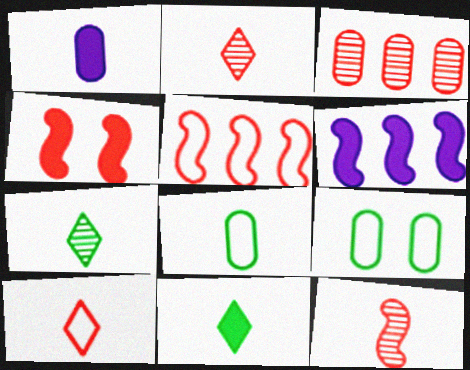[[1, 3, 9], 
[2, 6, 9], 
[3, 4, 10], 
[4, 5, 12]]